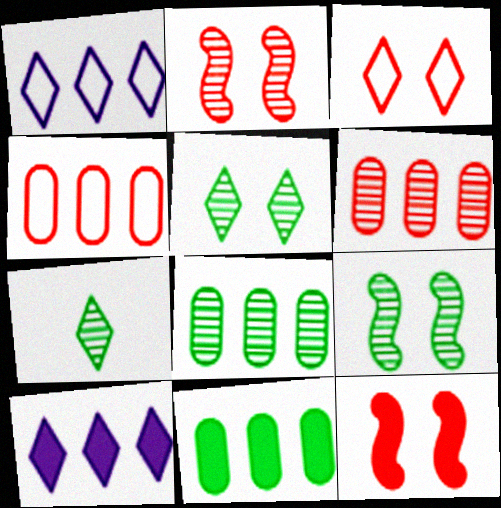[[3, 7, 10], 
[7, 8, 9]]